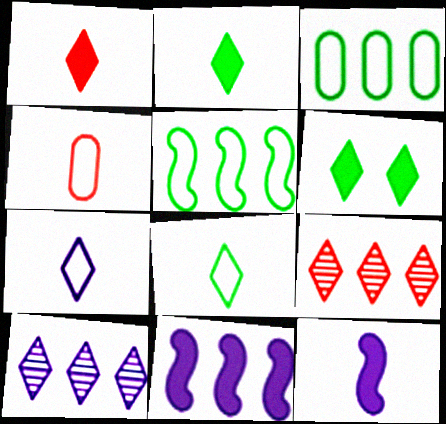[[3, 9, 11], 
[6, 7, 9]]